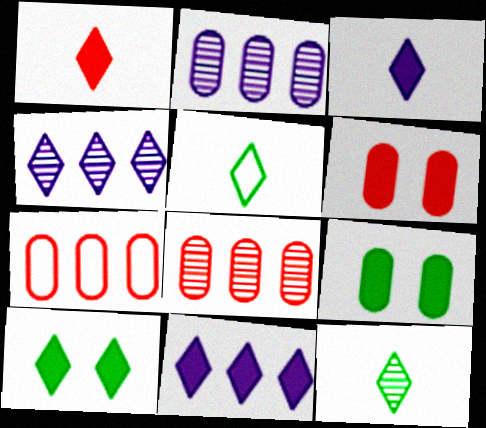[[1, 10, 11]]